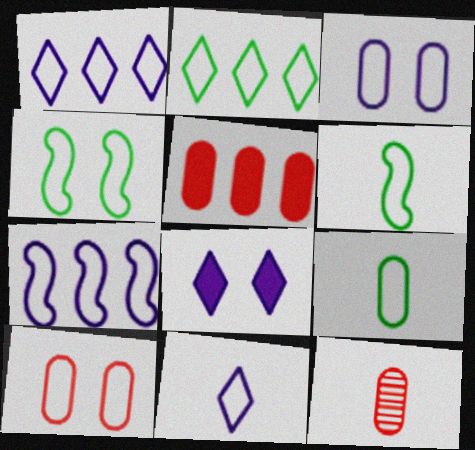[[1, 6, 10], 
[2, 4, 9], 
[3, 7, 11], 
[5, 10, 12]]